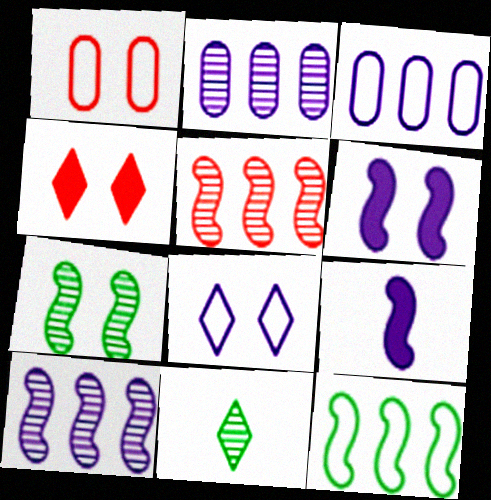[[2, 8, 9]]